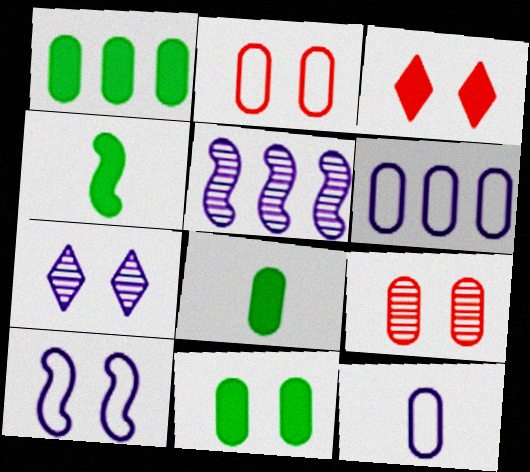[[1, 8, 11], 
[1, 9, 12], 
[6, 8, 9]]